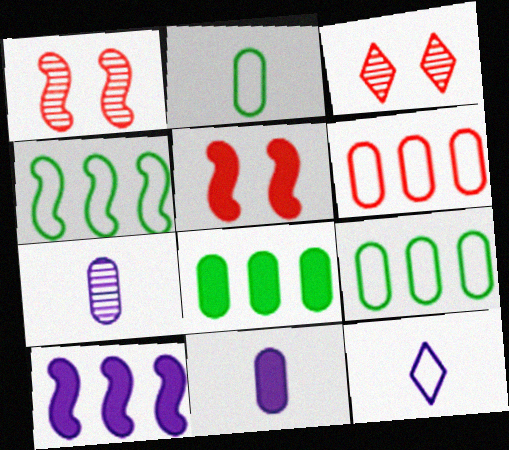[[1, 8, 12], 
[2, 3, 10], 
[3, 4, 11]]